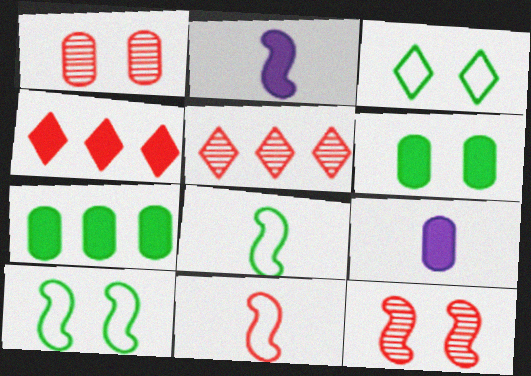[[1, 4, 11], 
[2, 4, 6], 
[5, 9, 10]]